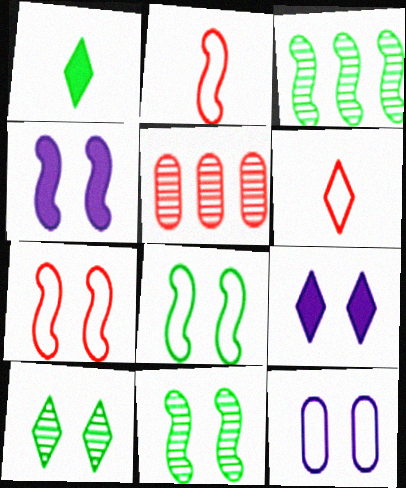[[2, 3, 4], 
[4, 7, 11]]